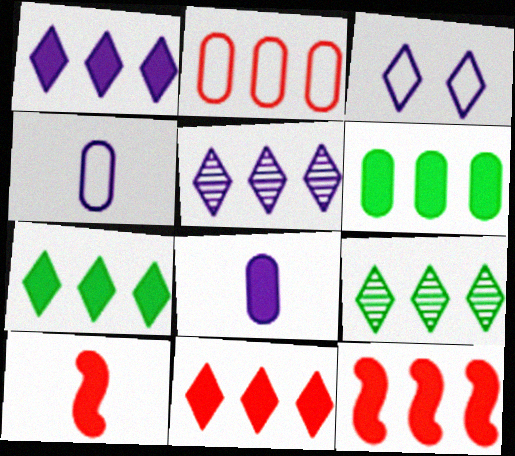[[1, 6, 12], 
[1, 7, 11]]